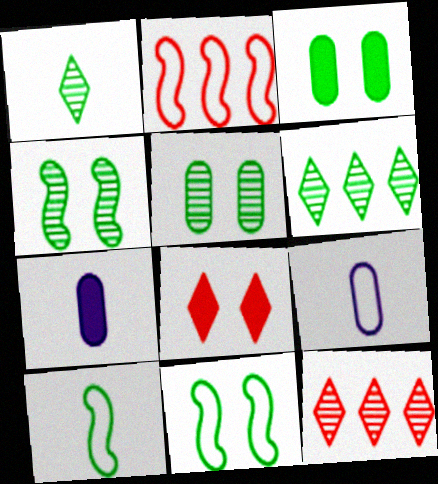[[3, 6, 10], 
[7, 11, 12]]